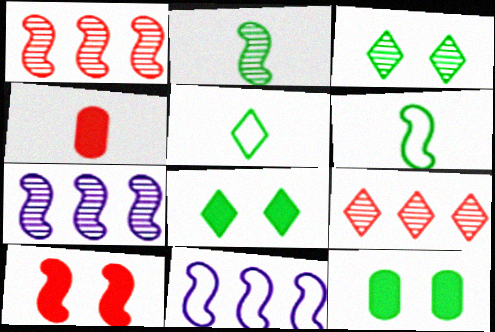[[2, 10, 11], 
[3, 4, 11], 
[6, 7, 10]]